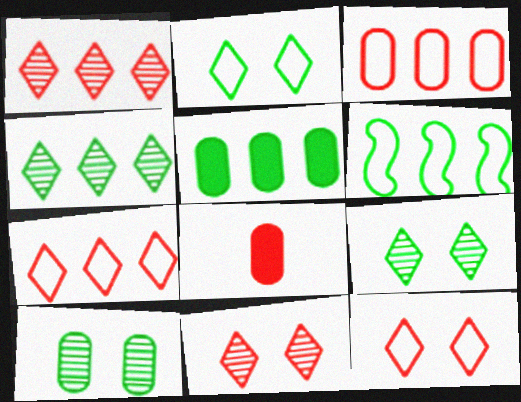[[4, 5, 6]]